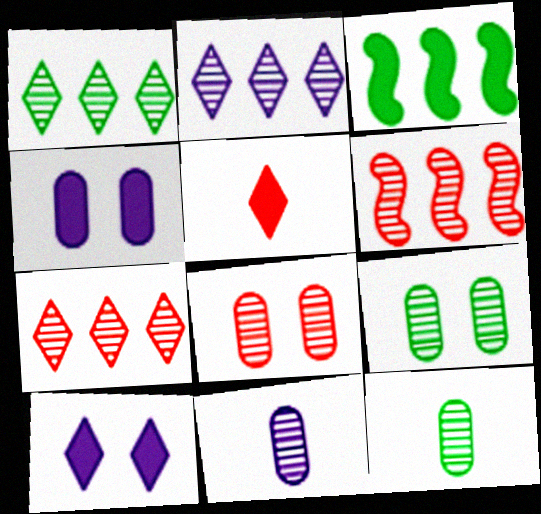[[1, 2, 7], 
[3, 4, 5]]